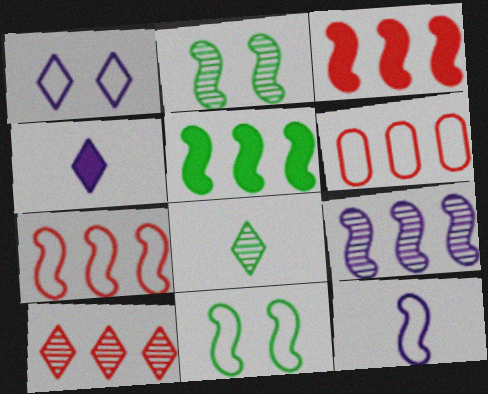[[2, 3, 12], 
[2, 4, 6], 
[3, 6, 10], 
[5, 7, 9], 
[7, 11, 12]]